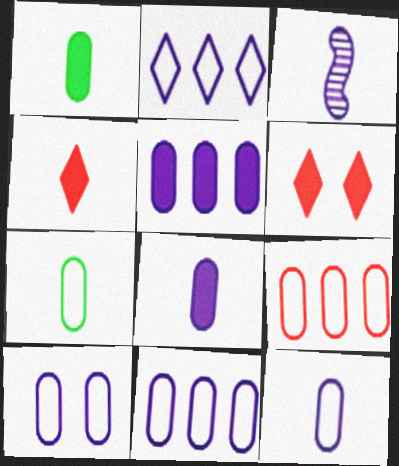[[3, 4, 7], 
[7, 9, 10], 
[10, 11, 12]]